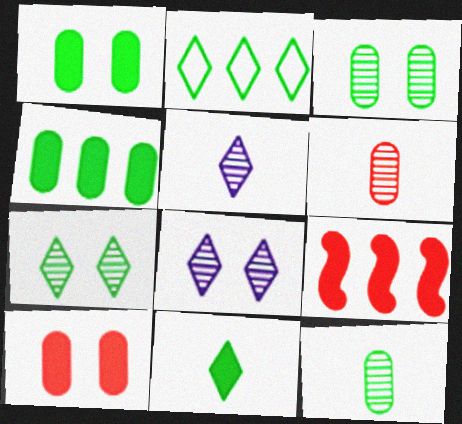[[2, 7, 11]]